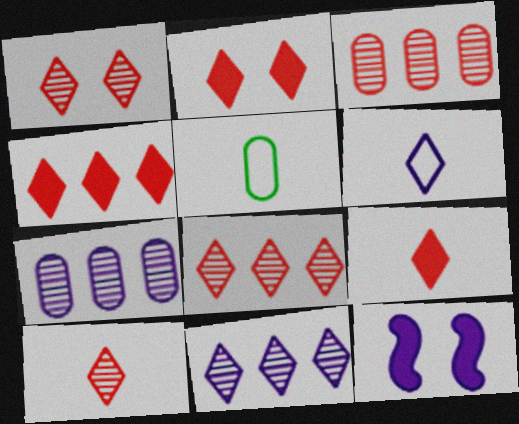[[1, 8, 10], 
[2, 4, 9], 
[5, 8, 12], 
[6, 7, 12]]